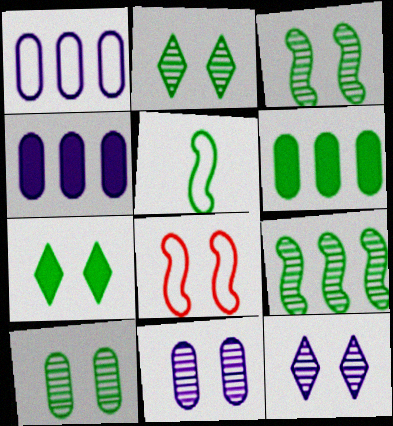[[2, 3, 10], 
[2, 5, 6], 
[7, 8, 11]]